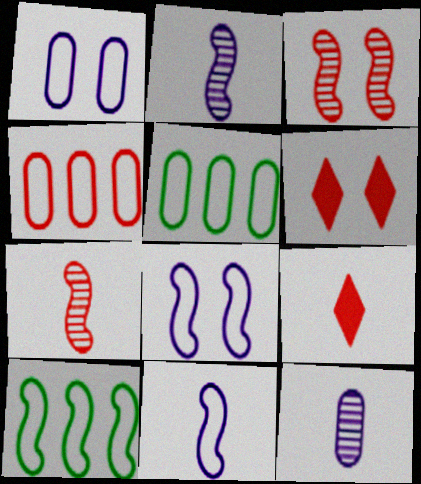[[2, 5, 6], 
[3, 4, 9], 
[4, 6, 7], 
[6, 10, 12]]